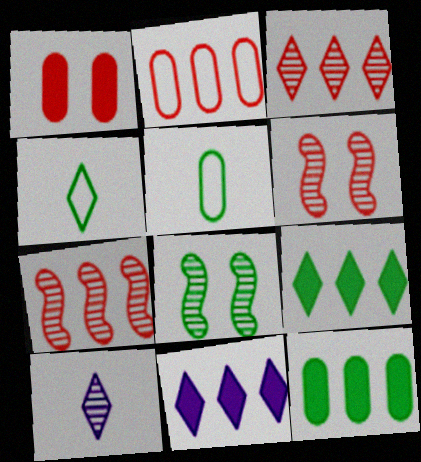[[4, 8, 12], 
[5, 6, 11], 
[5, 8, 9]]